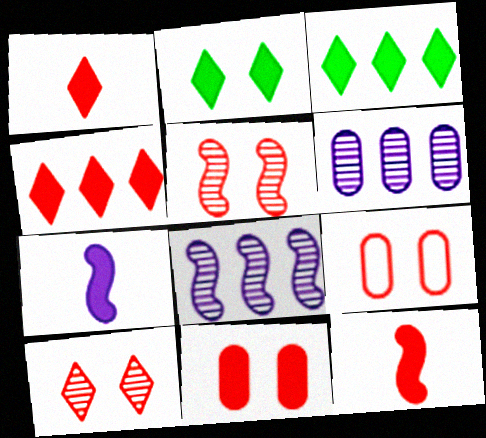[[3, 7, 11], 
[4, 11, 12]]